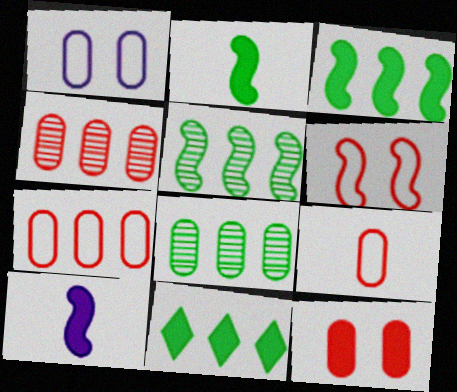[[4, 9, 12], 
[5, 6, 10], 
[10, 11, 12]]